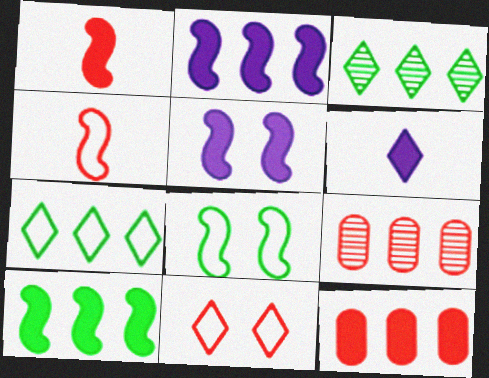[[1, 5, 10], 
[1, 9, 11], 
[2, 7, 9], 
[3, 6, 11], 
[6, 8, 9]]